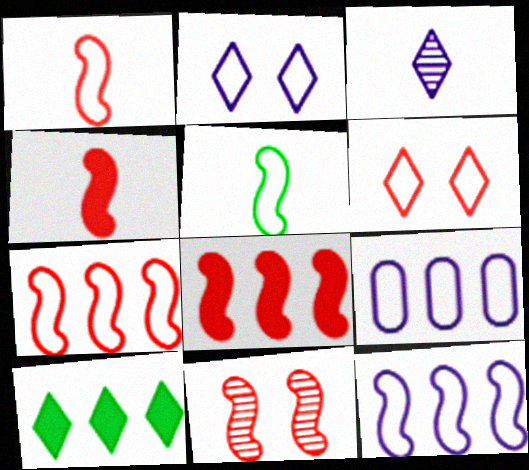[[1, 8, 11], 
[3, 6, 10], 
[4, 7, 11], 
[5, 6, 9]]